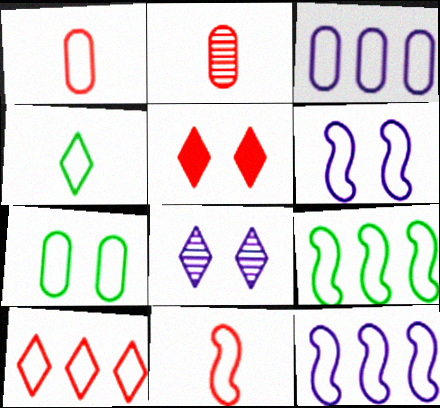[[1, 3, 7], 
[3, 9, 10], 
[4, 7, 9], 
[6, 9, 11]]